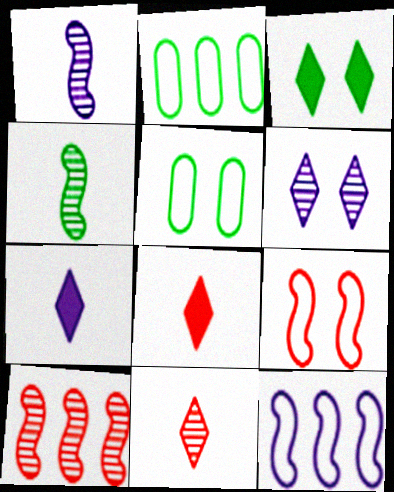[[2, 3, 4], 
[5, 7, 10]]